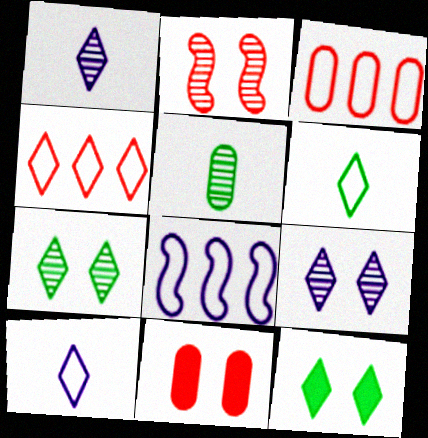[[1, 4, 12]]